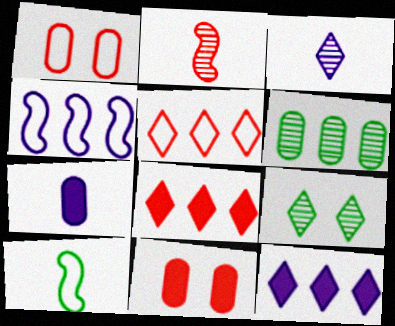[[1, 2, 8], 
[1, 6, 7], 
[2, 5, 11], 
[4, 6, 8]]